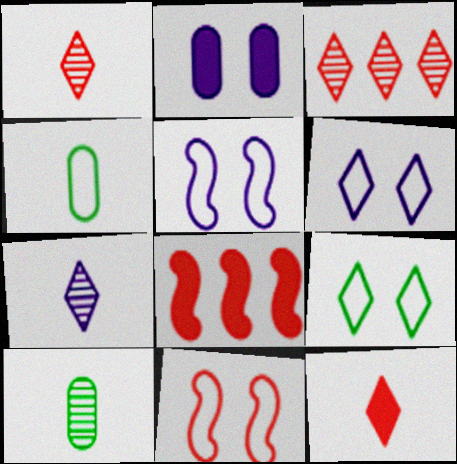[[6, 8, 10]]